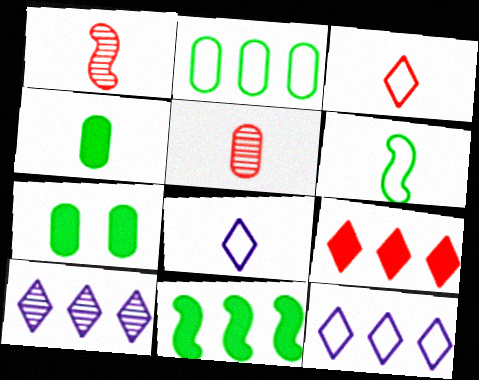[[1, 4, 8], 
[1, 7, 12]]